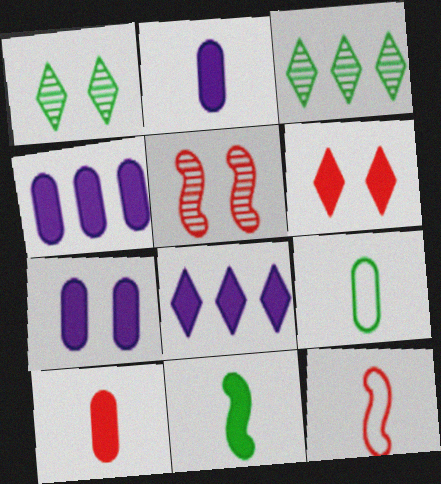[[1, 4, 12], 
[2, 4, 7], 
[3, 7, 12], 
[4, 6, 11], 
[5, 8, 9]]